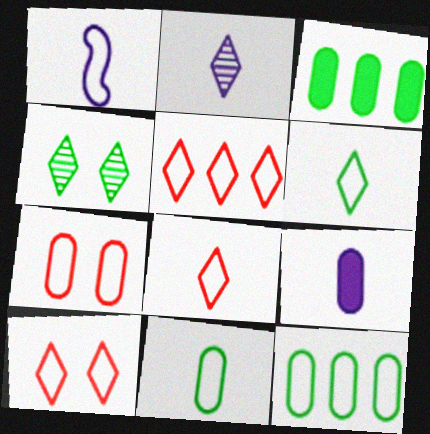[[1, 2, 9], 
[1, 8, 11], 
[1, 10, 12], 
[5, 8, 10]]